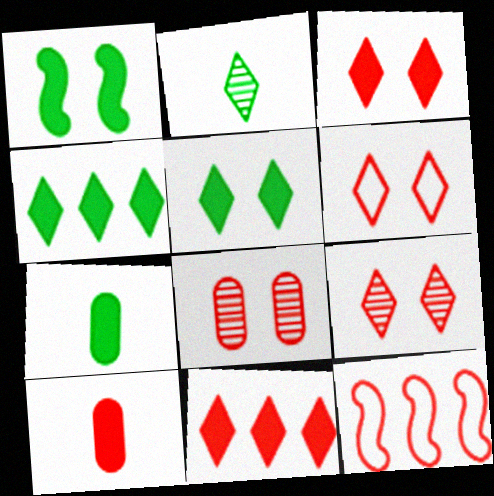[[1, 4, 7], 
[3, 6, 9], 
[9, 10, 12]]